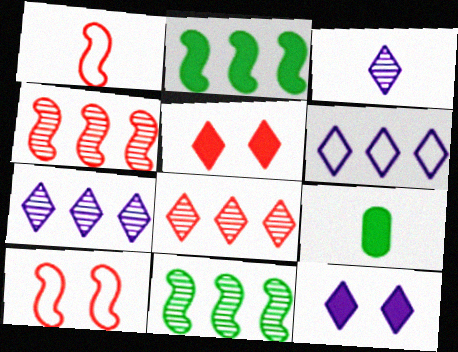[[1, 3, 9], 
[3, 6, 12], 
[7, 9, 10]]